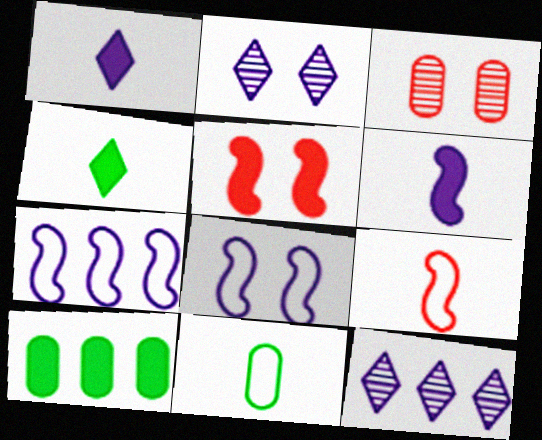[[1, 5, 10], 
[2, 9, 10], 
[3, 4, 7], 
[5, 11, 12]]